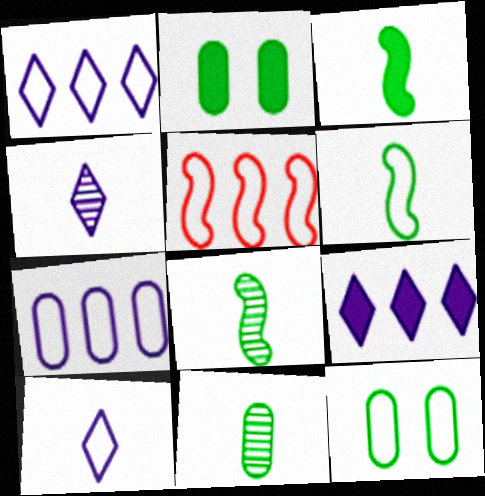[[2, 4, 5], 
[3, 6, 8], 
[5, 10, 12]]